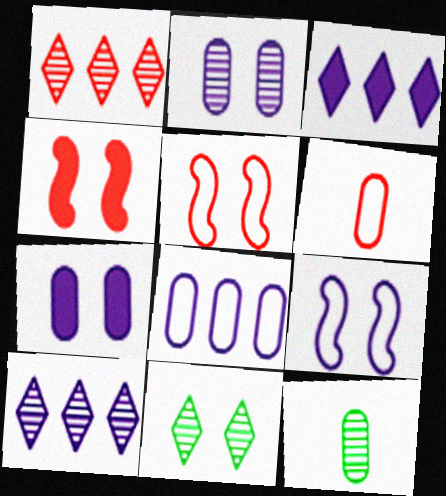[[1, 4, 6], 
[3, 5, 12], 
[5, 7, 11]]